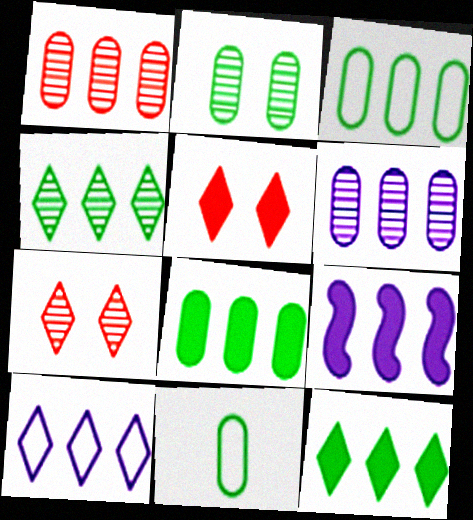[[2, 8, 11], 
[6, 9, 10], 
[7, 9, 11]]